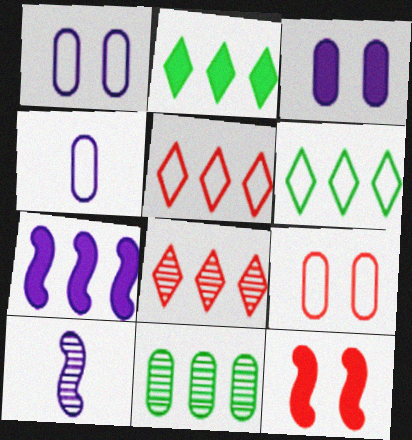[[2, 9, 10], 
[5, 7, 11]]